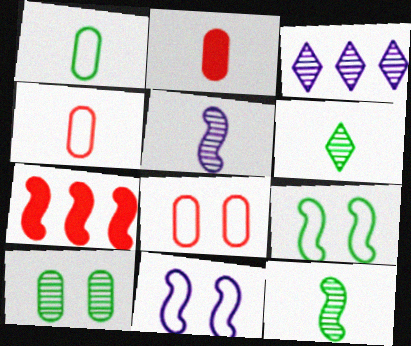[[2, 3, 9], 
[5, 7, 9], 
[7, 11, 12]]